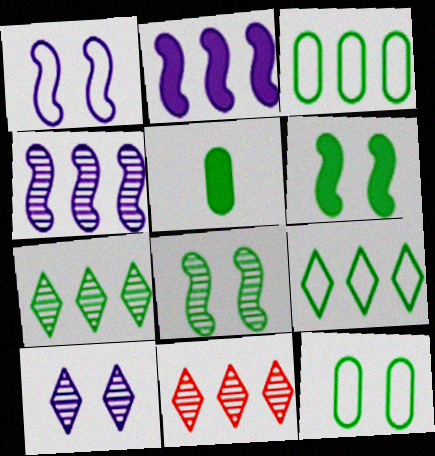[[1, 5, 11], 
[2, 3, 11], 
[5, 8, 9]]